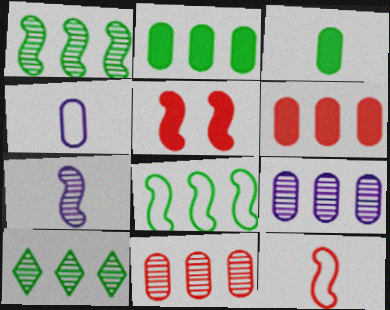[[2, 8, 10], 
[4, 5, 10], 
[5, 7, 8]]